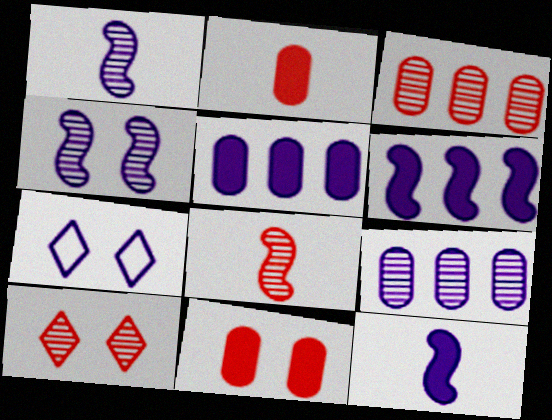[[1, 5, 7], 
[3, 8, 10], 
[7, 9, 12]]